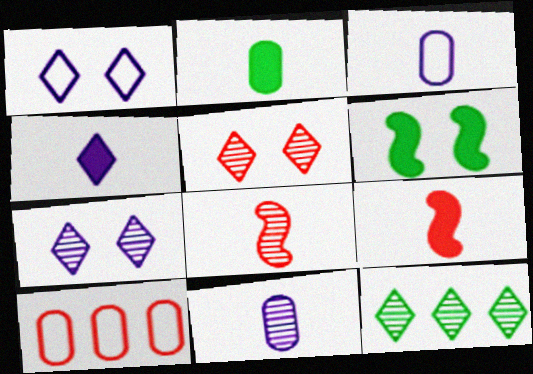[[2, 4, 9], 
[5, 9, 10]]